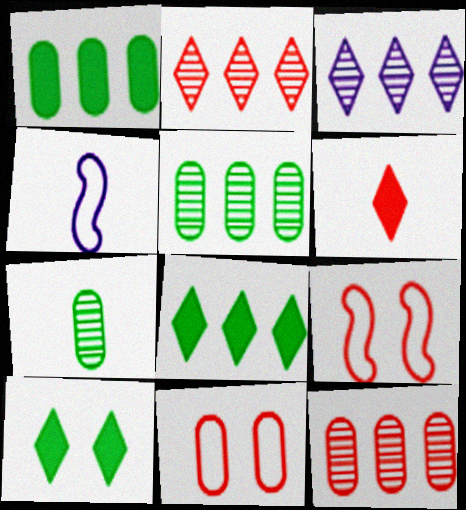[[4, 6, 7], 
[4, 10, 12], 
[6, 9, 12]]